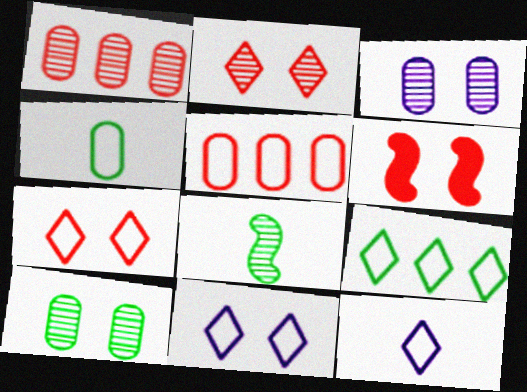[[6, 10, 11], 
[7, 9, 12]]